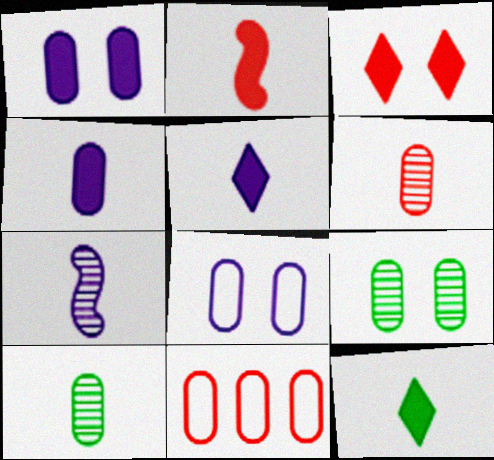[[1, 10, 11], 
[2, 4, 12], 
[4, 9, 11]]